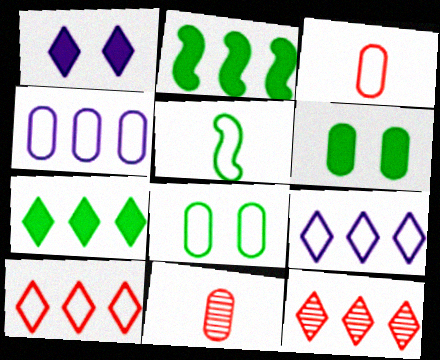[[2, 4, 12], 
[3, 4, 8], 
[4, 6, 11], 
[7, 9, 12]]